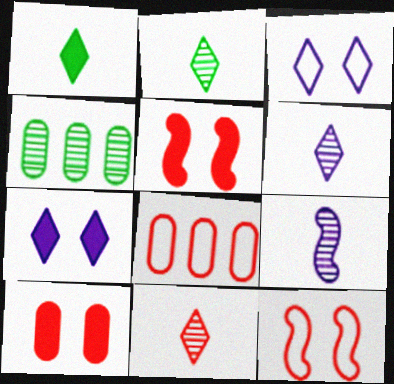[[2, 6, 11], 
[5, 8, 11]]